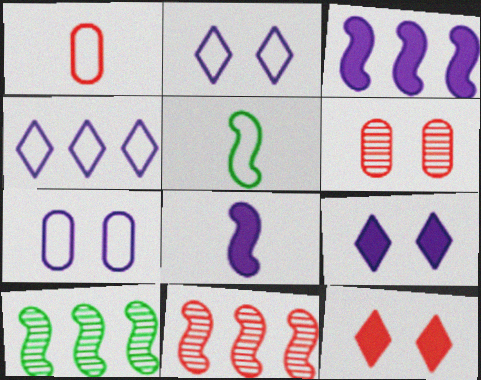[[1, 9, 10], 
[1, 11, 12]]